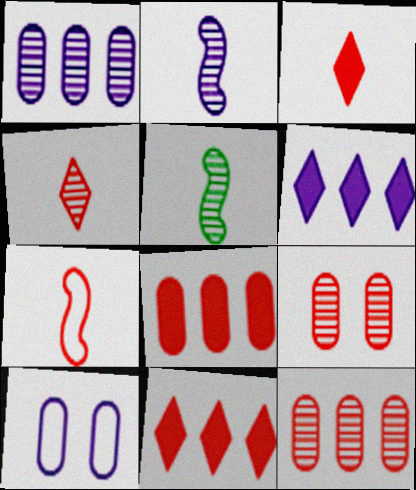[[2, 6, 10], 
[5, 10, 11], 
[7, 9, 11]]